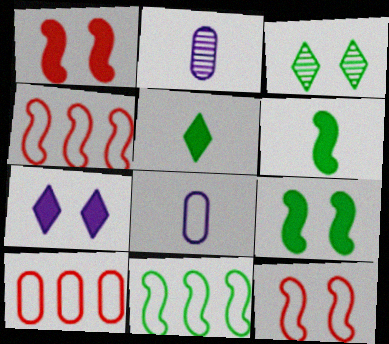[]